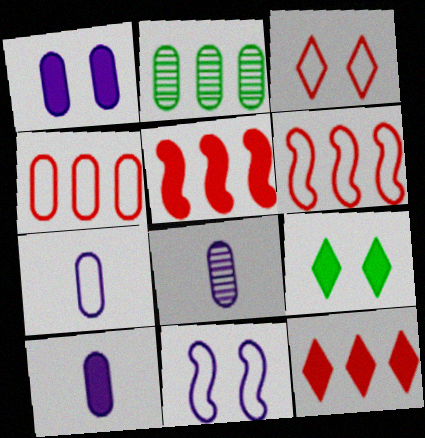[[5, 9, 10], 
[6, 8, 9], 
[7, 8, 10]]